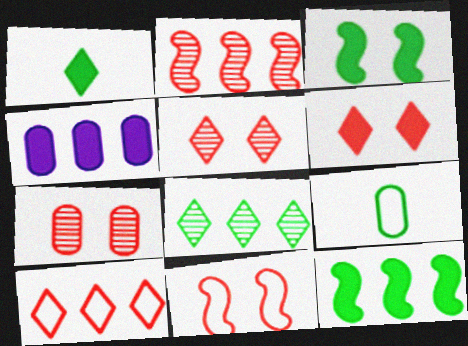[[3, 8, 9], 
[4, 7, 9], 
[6, 7, 11]]